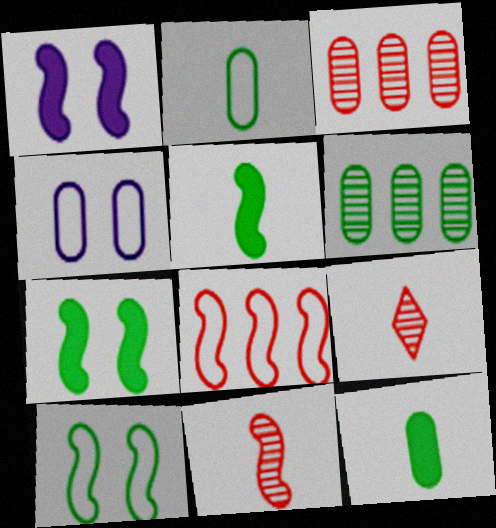[[3, 4, 12]]